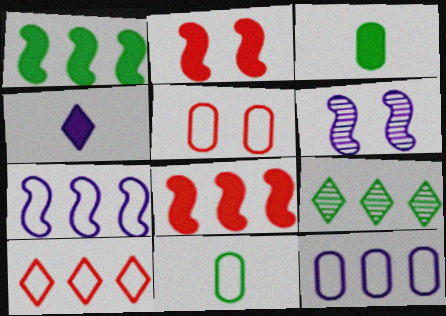[[3, 6, 10], 
[4, 6, 12], 
[5, 11, 12], 
[8, 9, 12]]